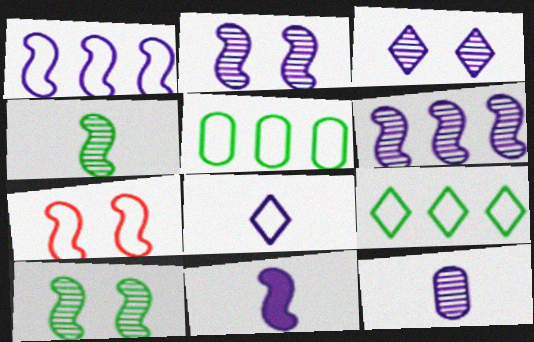[[1, 2, 11], 
[3, 6, 12], 
[5, 7, 8], 
[8, 11, 12]]